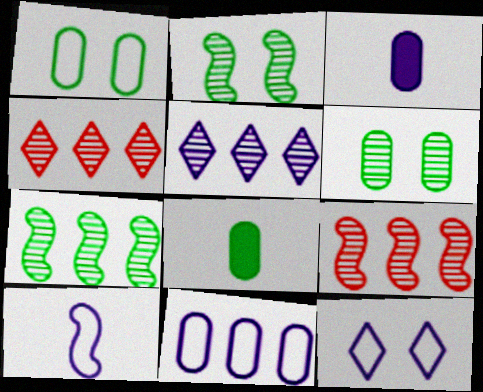[[8, 9, 12], 
[10, 11, 12]]